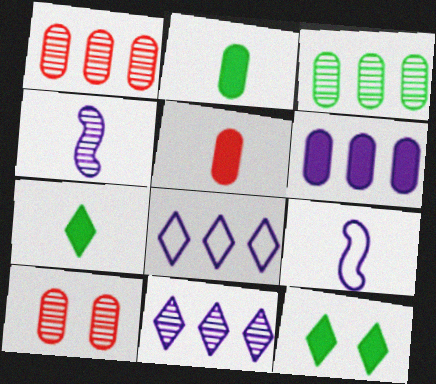[[1, 9, 12]]